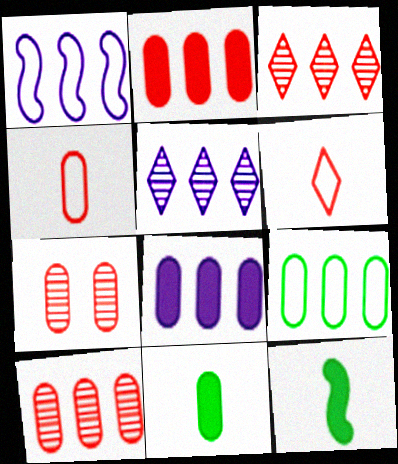[[1, 5, 8], 
[2, 4, 7], 
[8, 9, 10]]